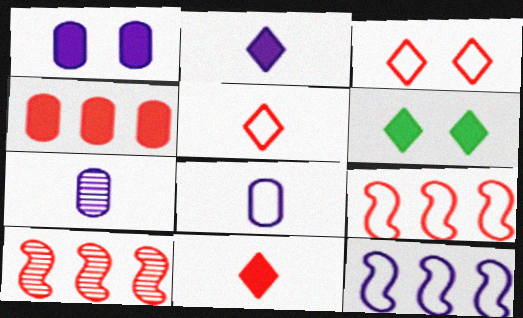[[6, 7, 9], 
[6, 8, 10]]